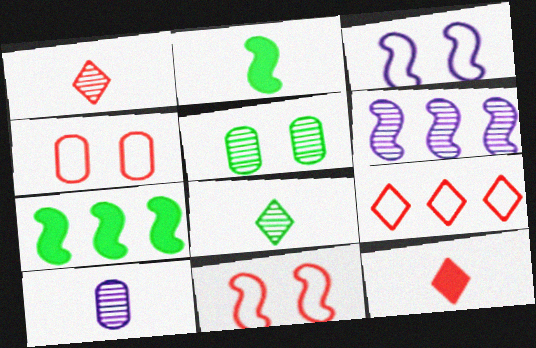[[1, 5, 6], 
[2, 6, 11]]